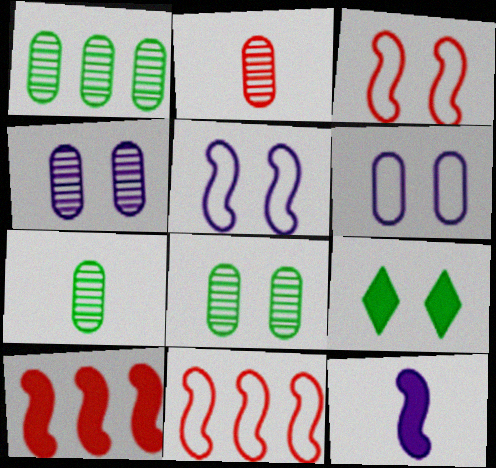[[1, 2, 4], 
[1, 7, 8], 
[3, 4, 9]]